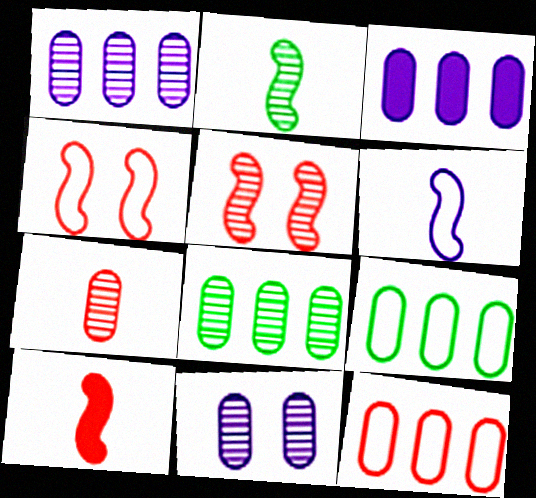[[2, 6, 10], 
[3, 8, 12], 
[7, 8, 11]]